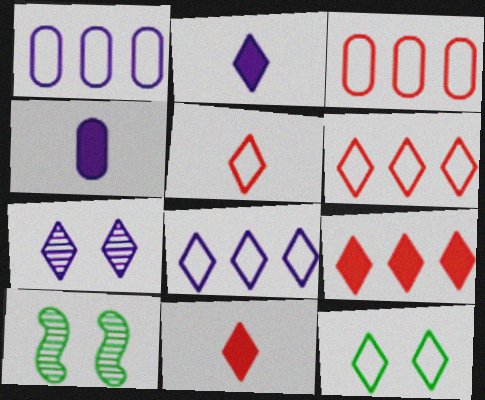[[1, 10, 11], 
[2, 3, 10], 
[2, 7, 8], 
[4, 6, 10], 
[5, 8, 12]]